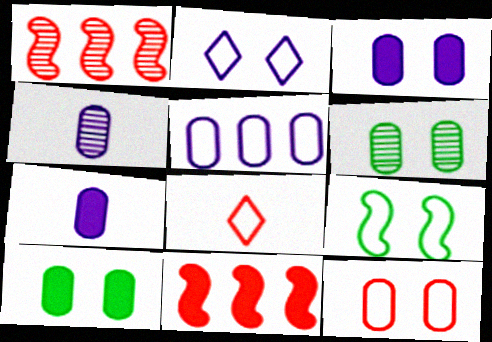[[2, 9, 12], 
[3, 4, 5], 
[3, 6, 12], 
[5, 8, 9]]